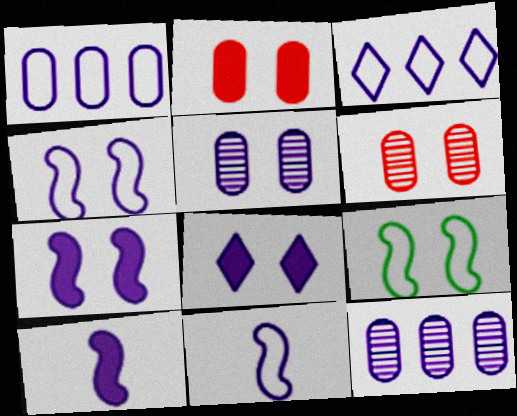[[3, 5, 10], 
[4, 5, 8], 
[6, 8, 9], 
[8, 11, 12]]